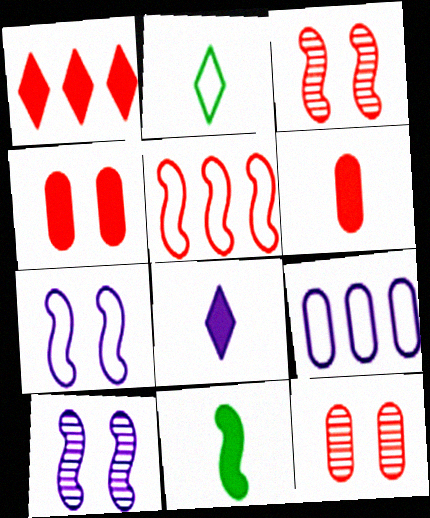[[5, 10, 11], 
[6, 8, 11], 
[8, 9, 10]]